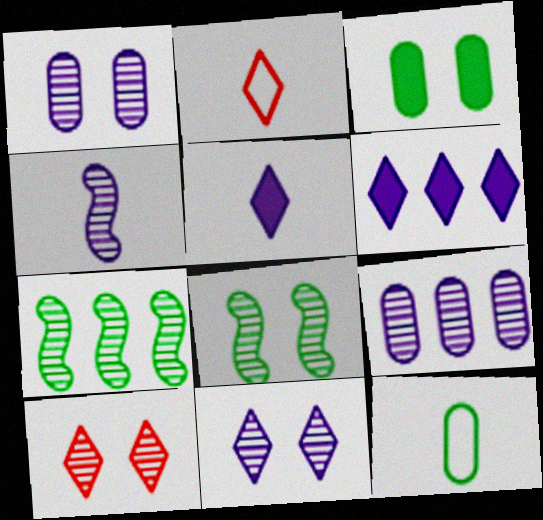[[1, 8, 10], 
[4, 9, 11]]